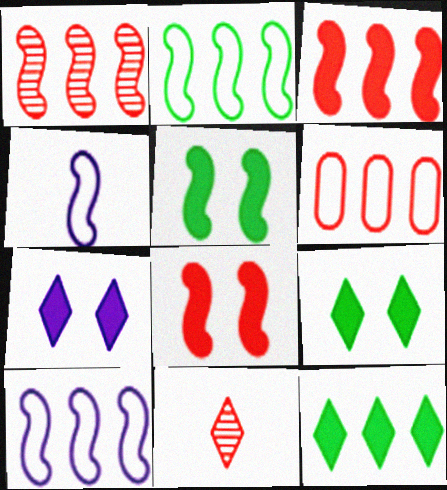[[1, 4, 5], 
[6, 8, 11]]